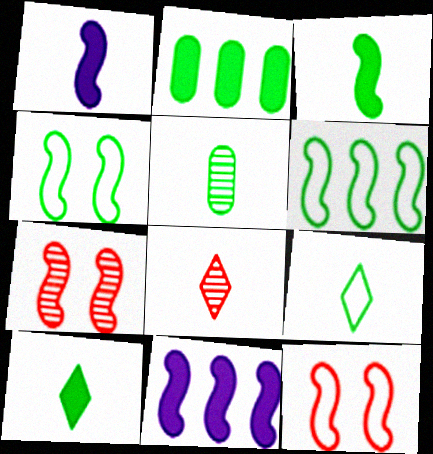[[1, 6, 7], 
[3, 5, 9]]